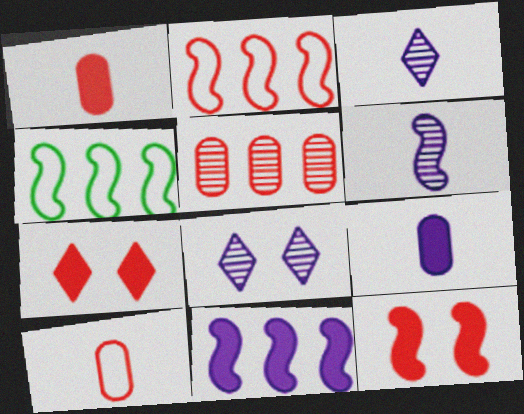[[1, 4, 8], 
[4, 6, 12]]